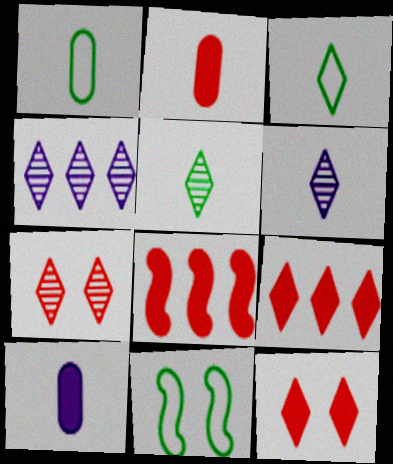[[2, 4, 11], 
[2, 8, 12], 
[3, 4, 12], 
[4, 5, 7]]